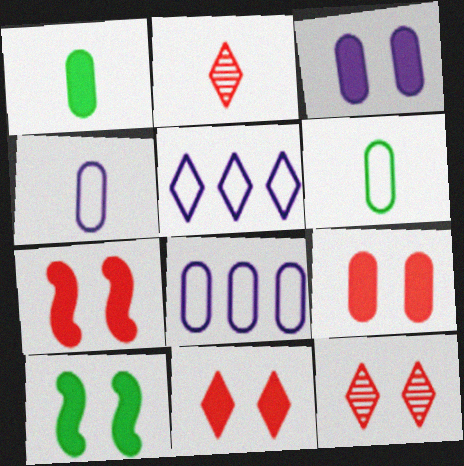[[2, 8, 10], 
[3, 10, 11], 
[7, 9, 11]]